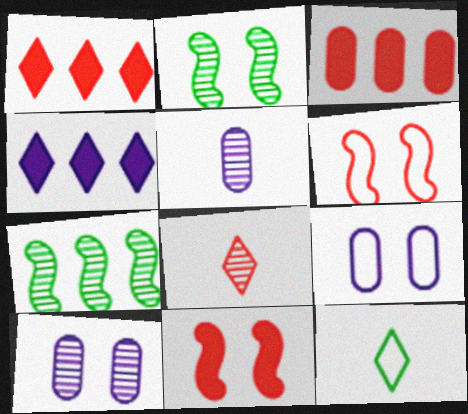[[3, 6, 8], 
[7, 8, 10]]